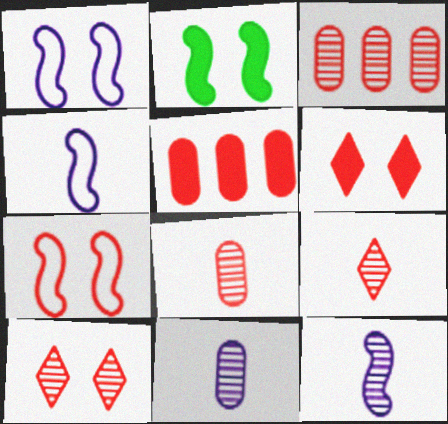[[5, 7, 9]]